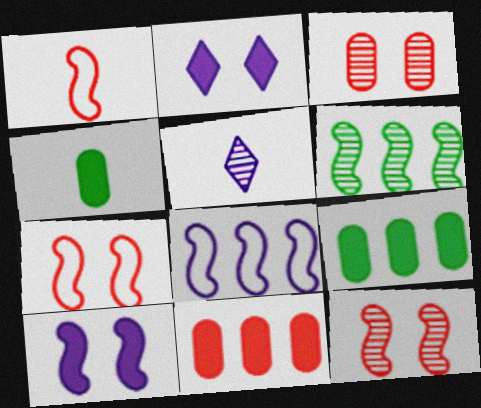[[1, 4, 5], 
[1, 6, 10], 
[3, 5, 6], 
[5, 7, 9]]